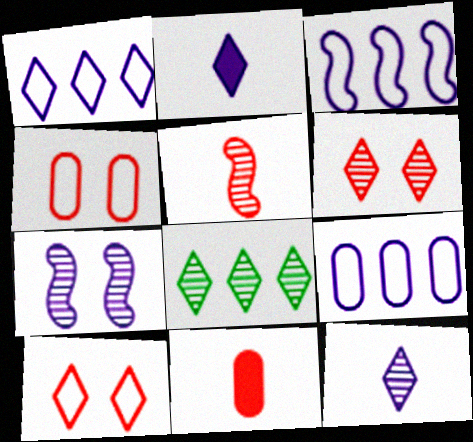[[1, 3, 9], 
[2, 7, 9], 
[2, 8, 10], 
[6, 8, 12]]